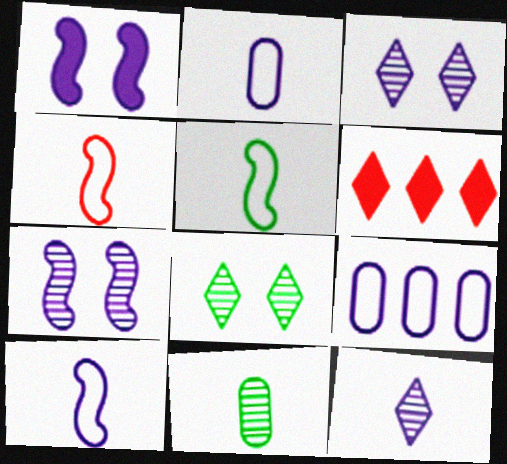[[1, 9, 12], 
[4, 5, 10]]